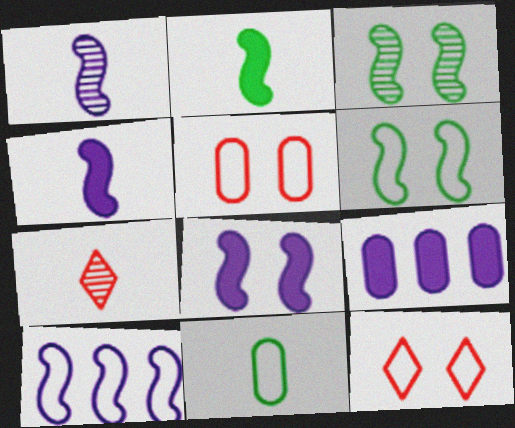[[1, 8, 10], 
[4, 7, 11], 
[6, 7, 9], 
[10, 11, 12]]